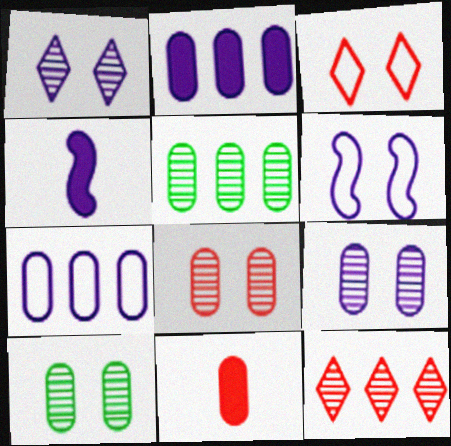[[1, 4, 7], 
[3, 4, 5], 
[7, 10, 11], 
[8, 9, 10]]